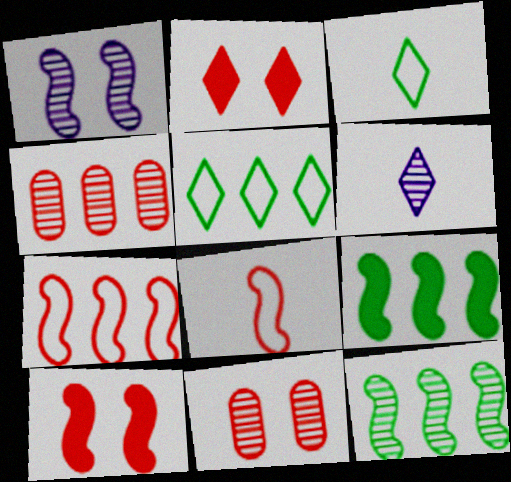[[1, 8, 9], 
[2, 4, 8], 
[2, 5, 6], 
[6, 11, 12]]